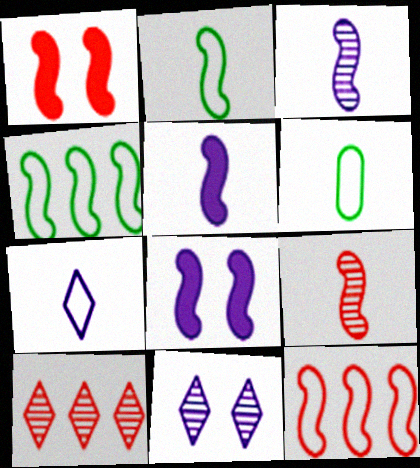[[1, 3, 4], 
[1, 9, 12], 
[2, 5, 9], 
[4, 8, 9], 
[6, 8, 10]]